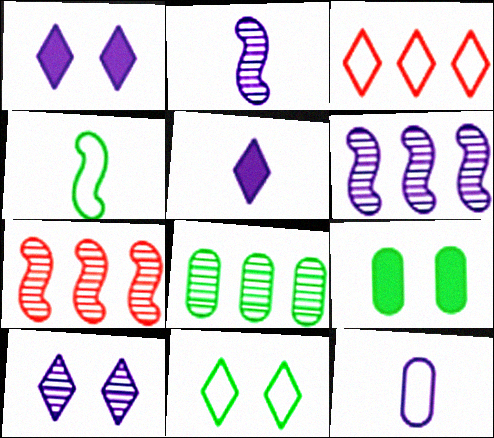[[1, 6, 12], 
[2, 3, 9], 
[2, 5, 12]]